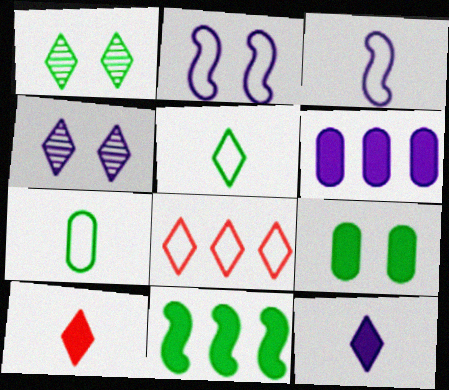[[1, 7, 11], 
[1, 8, 12], 
[2, 7, 8], 
[3, 4, 6]]